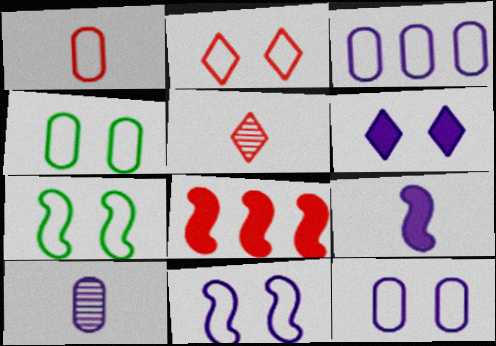[[1, 3, 4], 
[2, 4, 11], 
[2, 7, 12]]